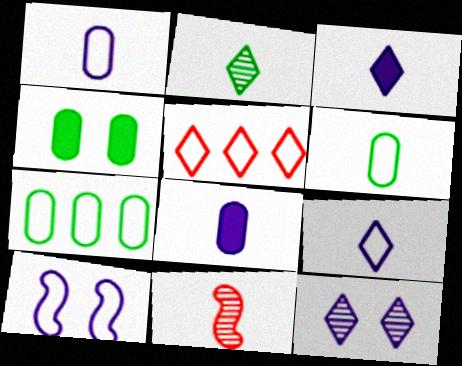[[3, 6, 11], 
[5, 6, 10]]